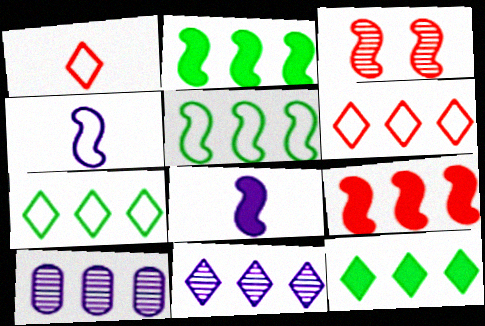[[2, 3, 4], 
[2, 6, 10], 
[3, 5, 8], 
[6, 11, 12], 
[7, 9, 10]]